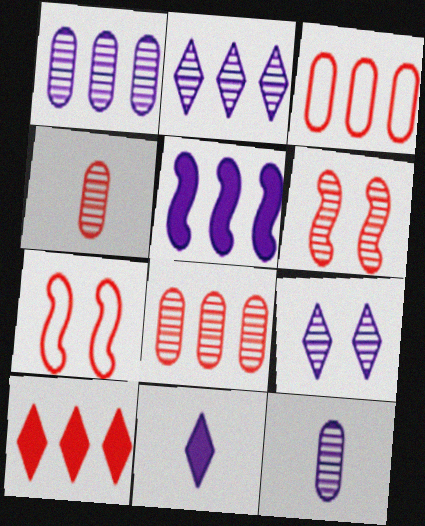[[4, 7, 10]]